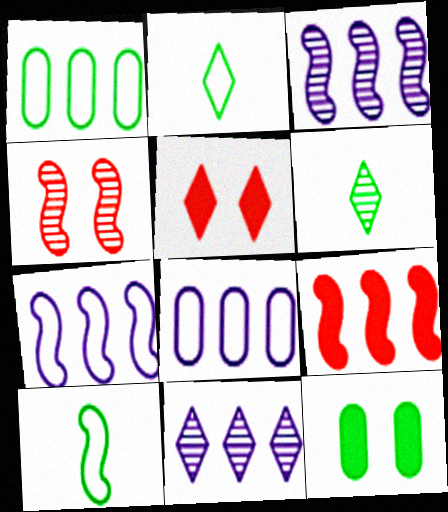[[1, 9, 11], 
[2, 5, 11]]